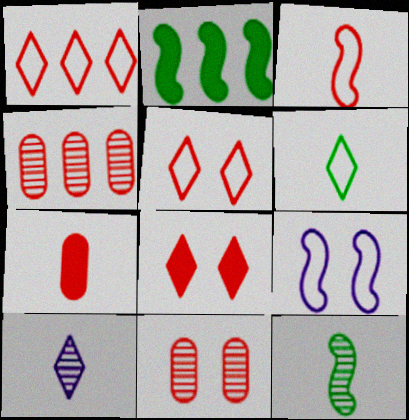[[3, 4, 8]]